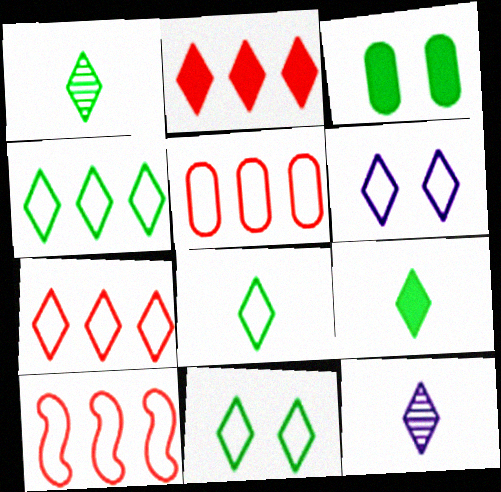[[1, 2, 6], 
[1, 8, 9], 
[2, 11, 12], 
[3, 10, 12], 
[4, 8, 11], 
[5, 7, 10], 
[6, 7, 8]]